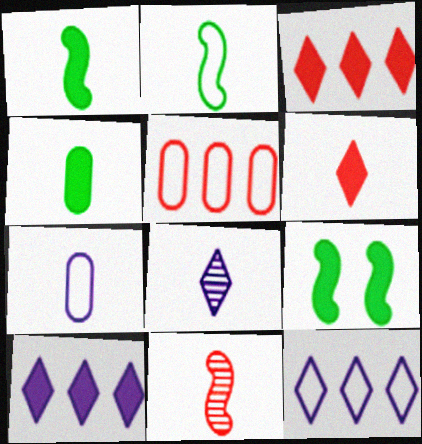[[5, 8, 9]]